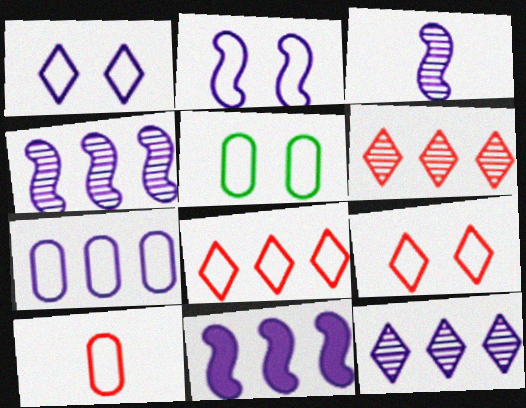[[2, 3, 11], 
[2, 5, 9], 
[5, 7, 10], 
[7, 11, 12]]